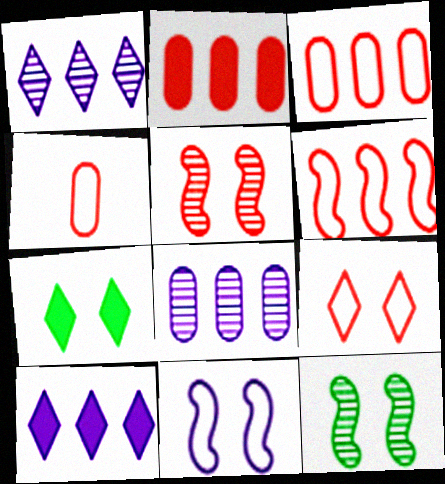[[4, 6, 9], 
[4, 10, 12]]